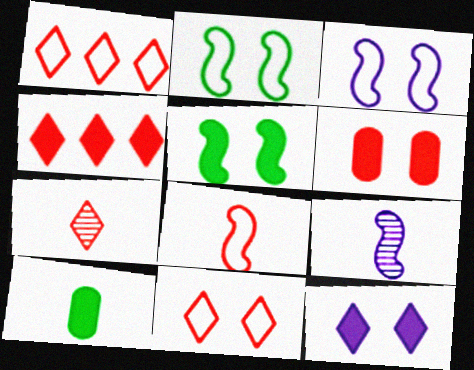[[4, 7, 11], 
[5, 6, 12]]